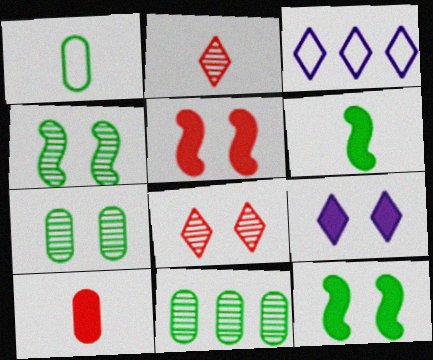[[3, 4, 10]]